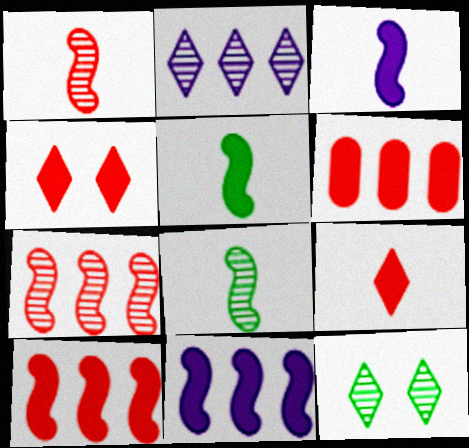[]